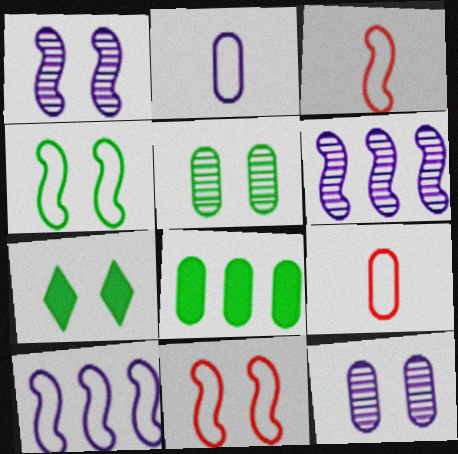[[3, 4, 10], 
[4, 5, 7], 
[6, 7, 9], 
[7, 11, 12], 
[8, 9, 12]]